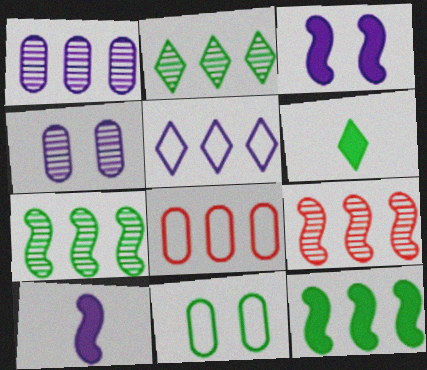[[1, 2, 9], 
[4, 5, 10], 
[6, 7, 11]]